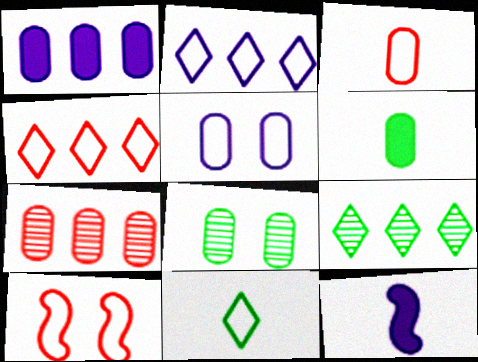[[1, 3, 8], 
[3, 4, 10], 
[4, 8, 12], 
[5, 6, 7]]